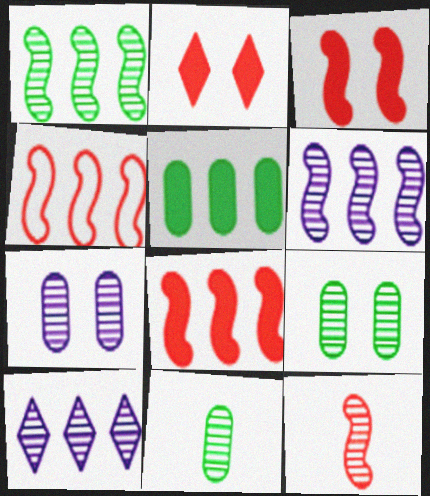[[3, 4, 12], 
[4, 5, 10], 
[9, 10, 12]]